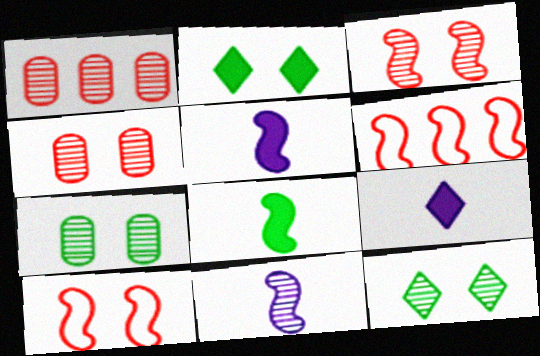[[1, 11, 12], 
[6, 7, 9]]